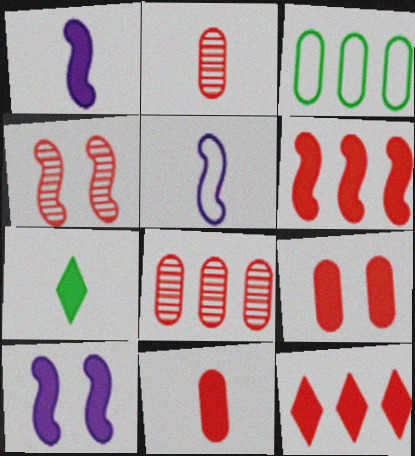[[1, 7, 11], 
[2, 5, 7]]